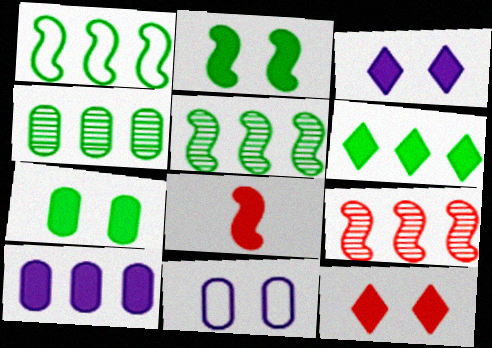[[1, 4, 6]]